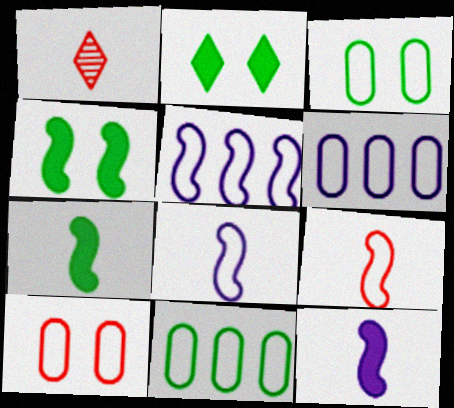[[1, 4, 6]]